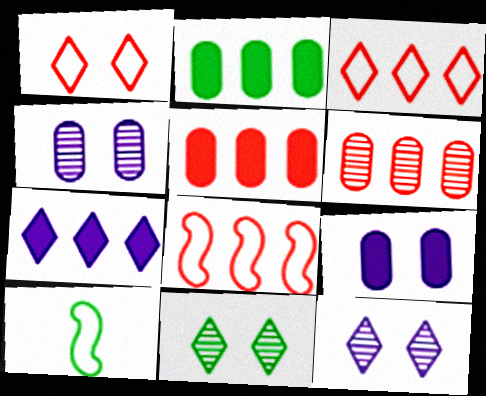[[2, 10, 11], 
[5, 10, 12]]